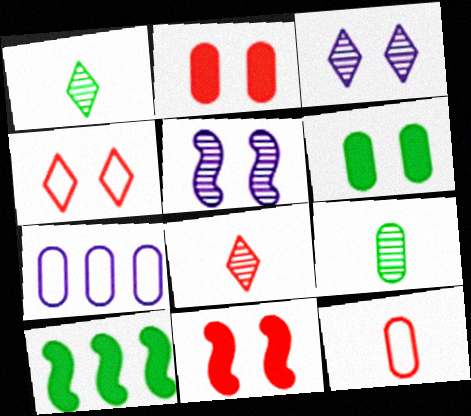[[1, 7, 11], 
[2, 7, 9], 
[3, 10, 12], 
[4, 5, 6]]